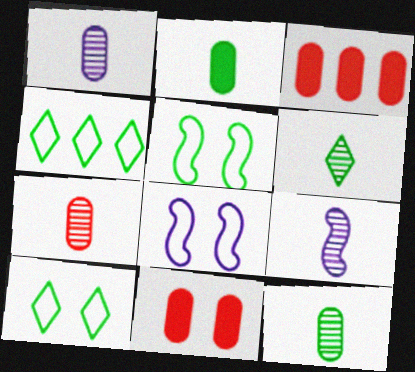[[1, 7, 12], 
[3, 6, 8], 
[3, 9, 10], 
[4, 9, 11], 
[6, 7, 9]]